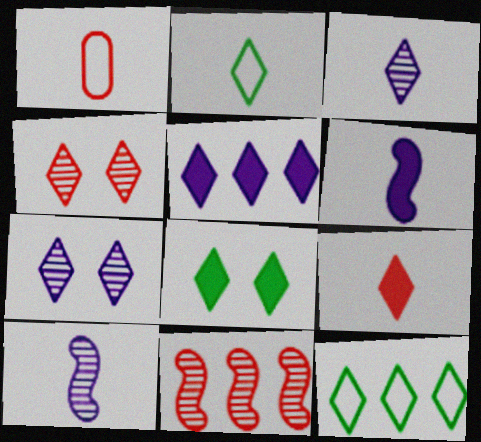[[2, 3, 9], 
[2, 4, 5], 
[5, 8, 9], 
[7, 9, 12]]